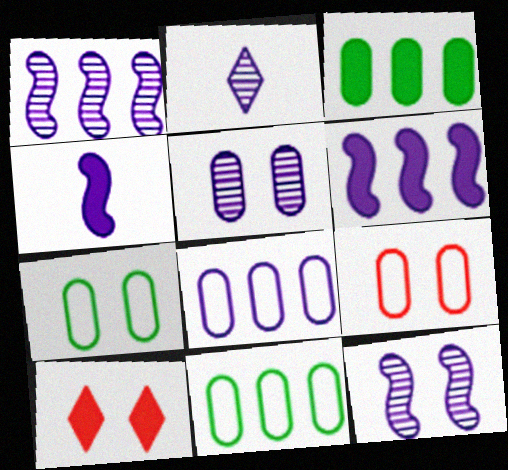[[1, 2, 5], 
[3, 4, 10], 
[7, 10, 12]]